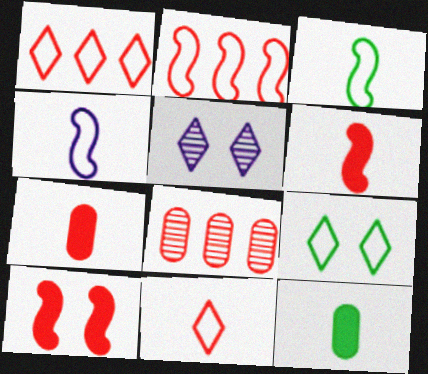[[2, 5, 12], 
[8, 10, 11]]